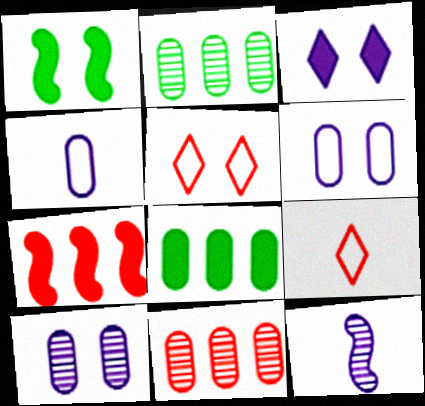[[1, 5, 10], 
[5, 8, 12]]